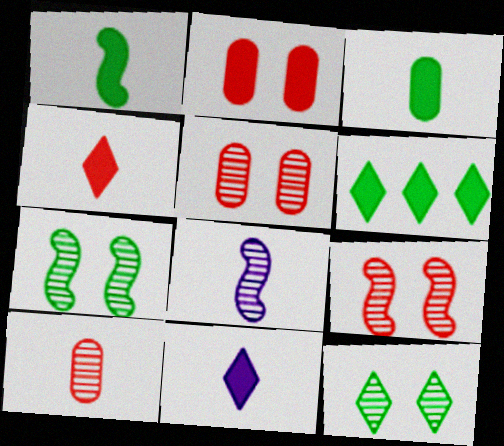[]